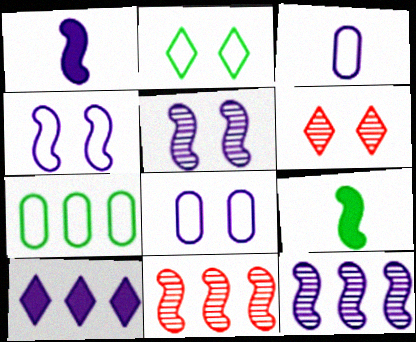[[1, 4, 12], 
[1, 6, 7], 
[3, 5, 10], 
[4, 9, 11], 
[7, 10, 11]]